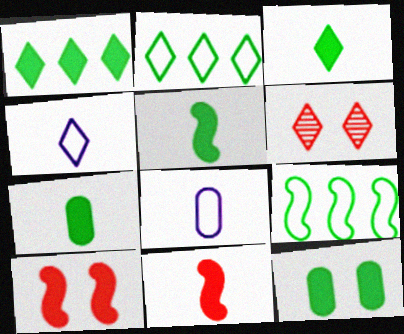[[1, 4, 6], 
[1, 5, 12], 
[3, 5, 7]]